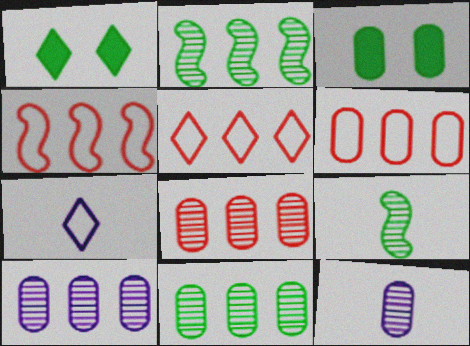[[1, 4, 12], 
[3, 6, 12], 
[4, 5, 6], 
[8, 10, 11]]